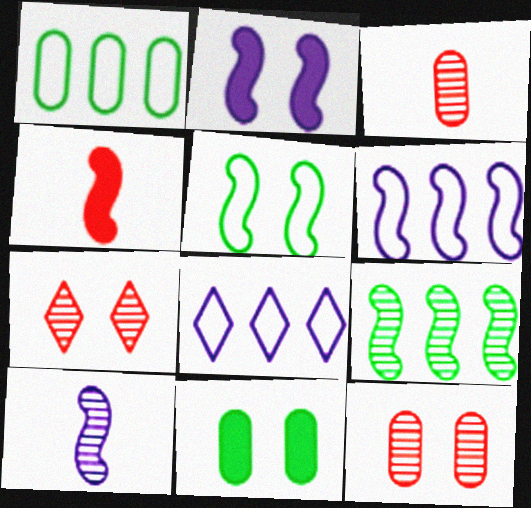[[2, 6, 10]]